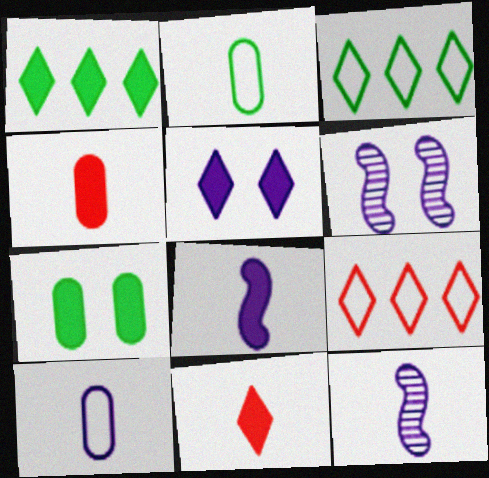[[1, 5, 11], 
[2, 11, 12], 
[3, 4, 6], 
[7, 9, 12]]